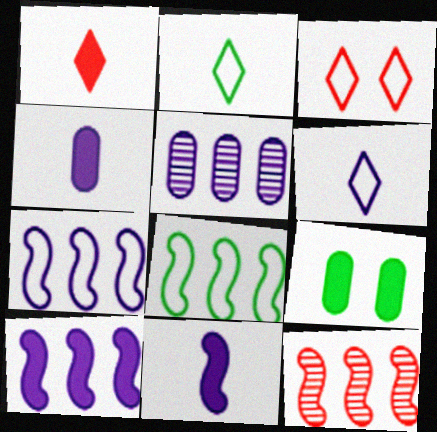[[1, 9, 10], 
[6, 9, 12], 
[8, 10, 12]]